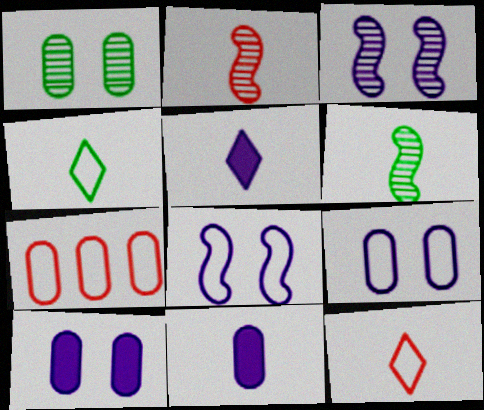[[1, 7, 11], 
[2, 4, 11], 
[4, 7, 8], 
[6, 11, 12]]